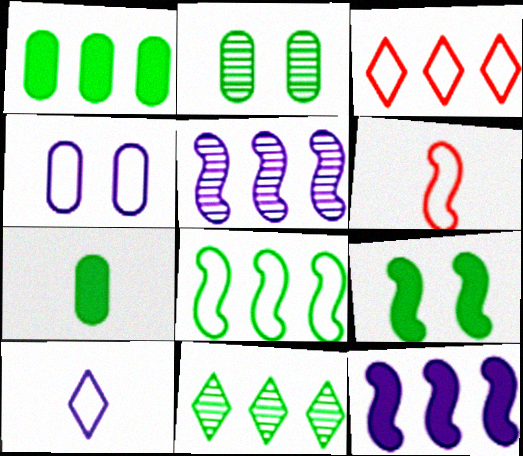[[1, 3, 5], 
[1, 8, 11], 
[5, 6, 9]]